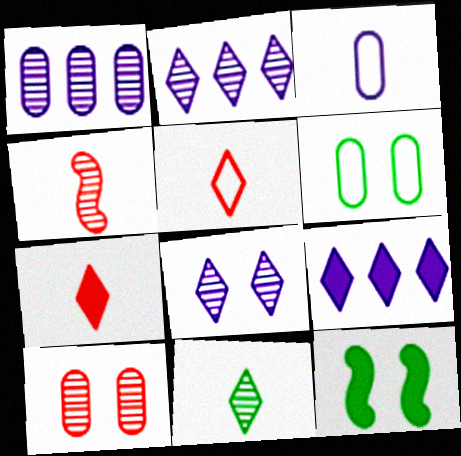[[1, 5, 12], 
[4, 6, 9]]